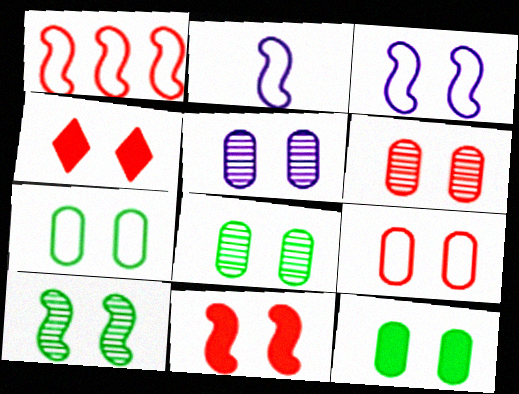[[3, 4, 8], 
[3, 10, 11], 
[5, 6, 8], 
[5, 9, 12], 
[7, 8, 12]]